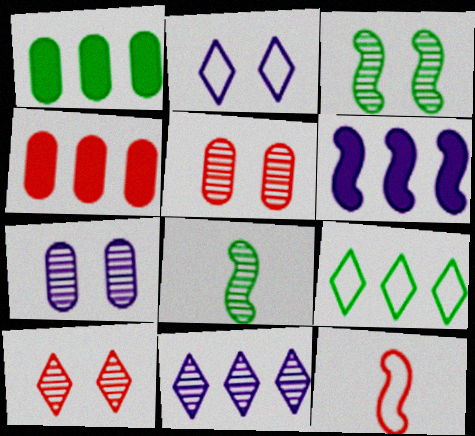[[2, 4, 8], 
[3, 6, 12], 
[3, 7, 10], 
[4, 10, 12], 
[5, 8, 11]]